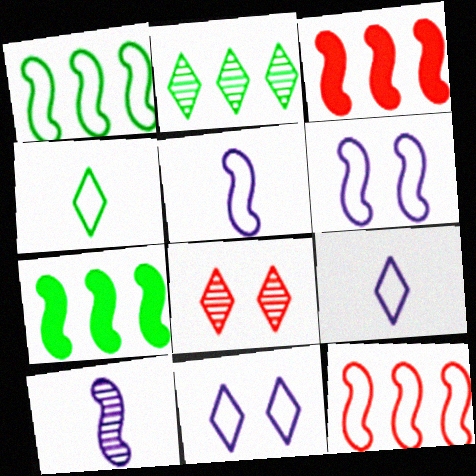[]